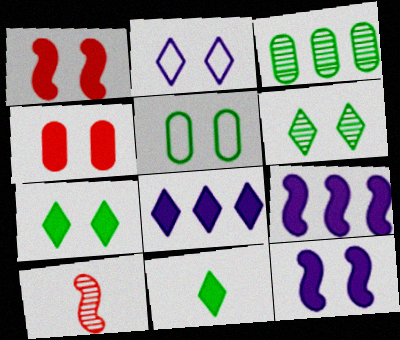[[4, 7, 12], 
[4, 9, 11], 
[5, 8, 10]]